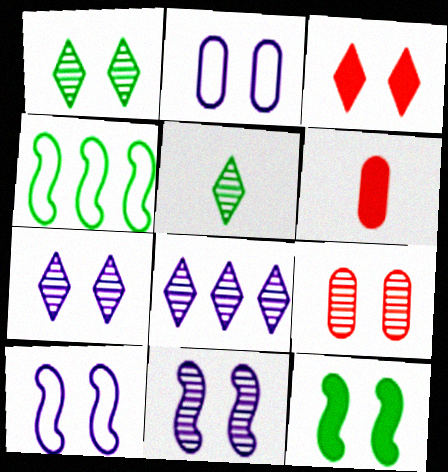[[1, 9, 11], 
[4, 6, 7]]